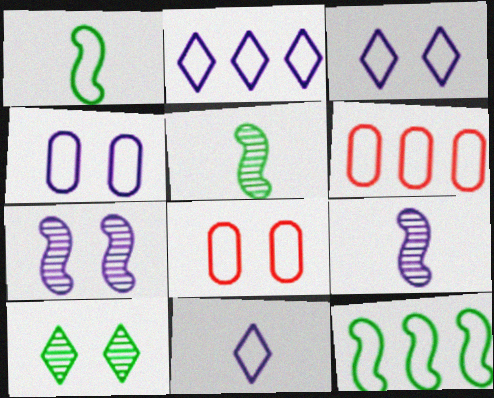[[1, 2, 8], 
[1, 3, 6], 
[2, 3, 11], 
[2, 6, 12], 
[8, 11, 12]]